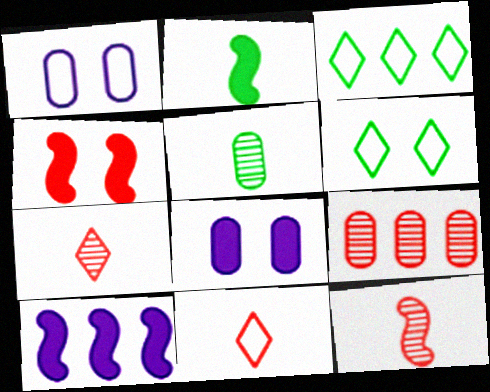[[2, 4, 10], 
[3, 8, 12], 
[3, 9, 10], 
[4, 9, 11]]